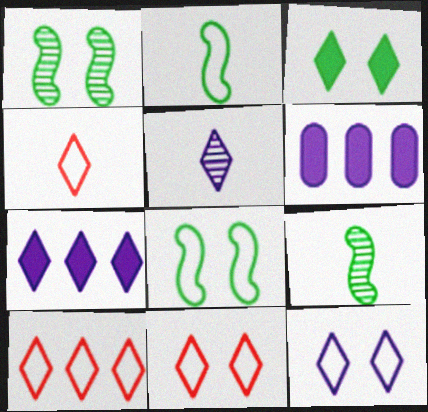[[1, 4, 6], 
[3, 5, 10], 
[4, 10, 11], 
[5, 7, 12], 
[6, 9, 11]]